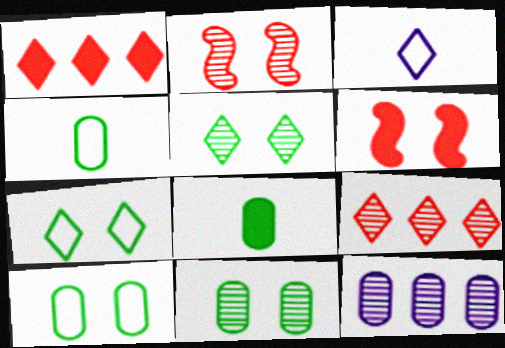[[1, 3, 5]]